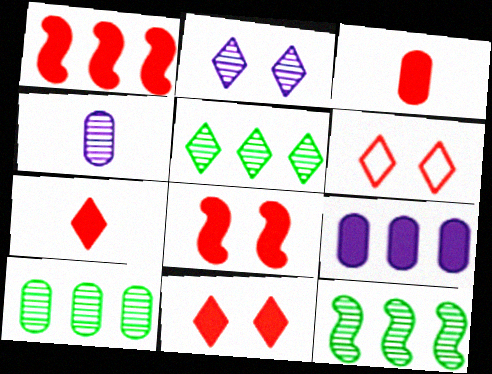[[1, 3, 11], 
[5, 10, 12]]